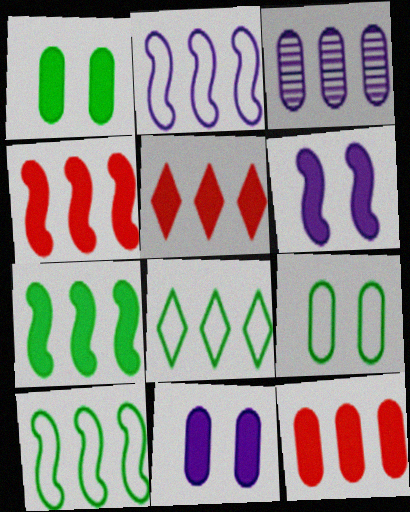[[3, 4, 8], 
[3, 5, 10], 
[4, 5, 12]]